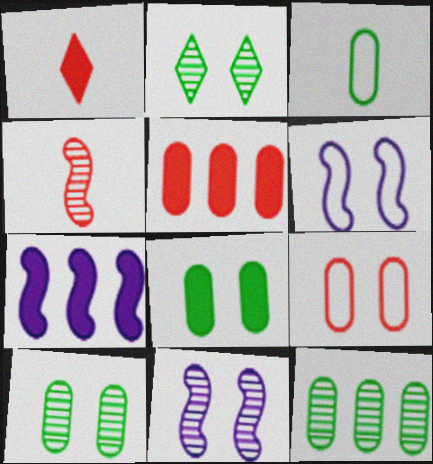[[1, 6, 12], 
[1, 7, 8], 
[3, 8, 12]]